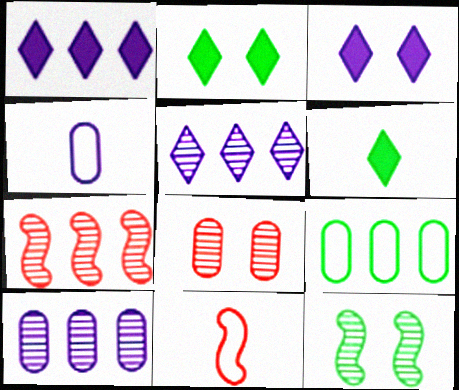[[1, 7, 9], 
[2, 4, 7], 
[2, 10, 11], 
[6, 9, 12]]